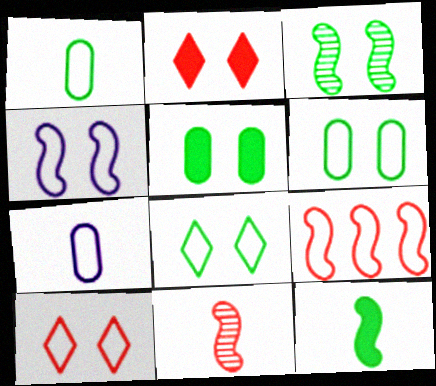[[3, 5, 8], 
[4, 6, 10], 
[7, 8, 9]]